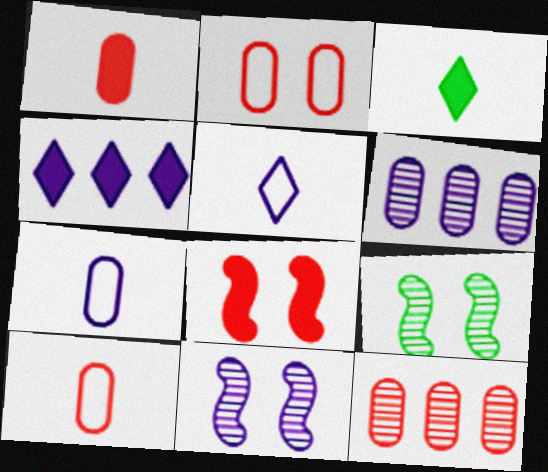[[1, 2, 12], 
[4, 7, 11], 
[4, 9, 10]]